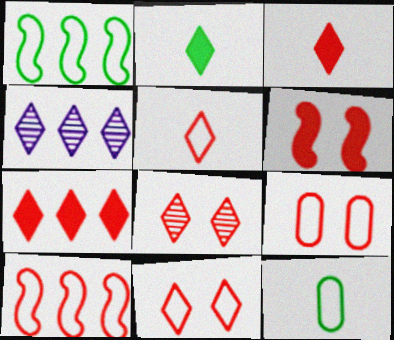[[2, 4, 11], 
[4, 6, 12], 
[5, 7, 8], 
[5, 9, 10], 
[6, 8, 9]]